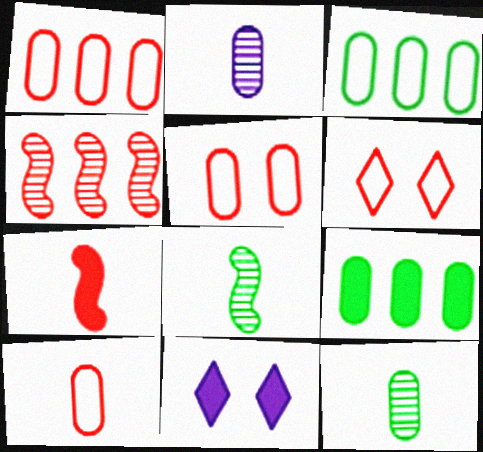[[1, 5, 10], 
[1, 8, 11], 
[2, 5, 9], 
[7, 9, 11]]